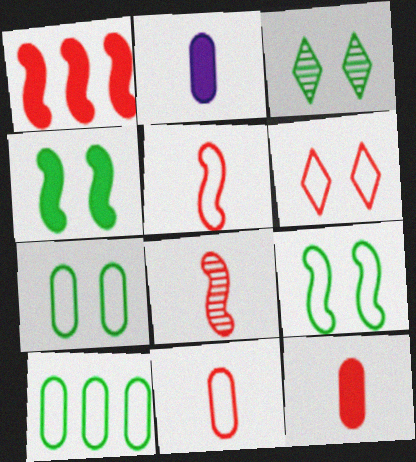[[3, 4, 7]]